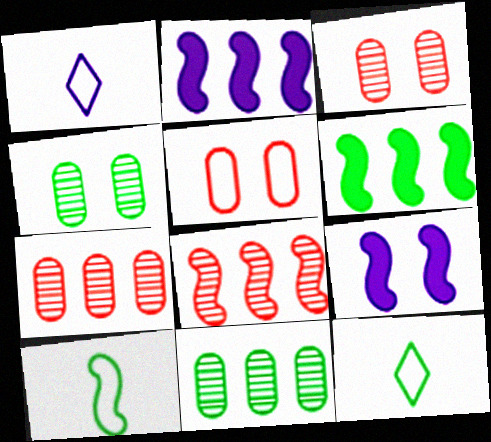[[1, 3, 6], 
[2, 3, 12], 
[4, 6, 12], 
[7, 9, 12], 
[8, 9, 10]]